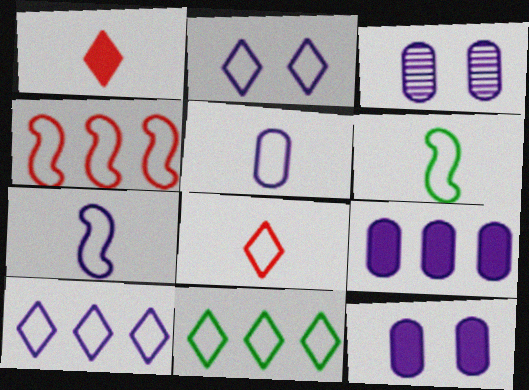[[2, 8, 11], 
[3, 5, 9], 
[5, 6, 8]]